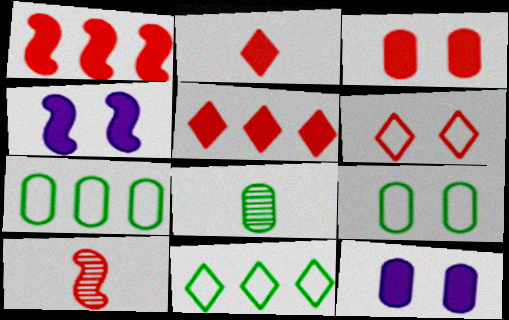[[1, 2, 3], 
[10, 11, 12]]